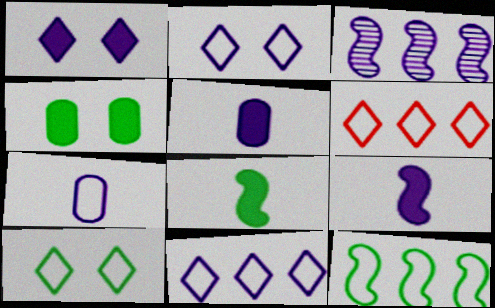[[1, 3, 7], 
[2, 3, 5]]